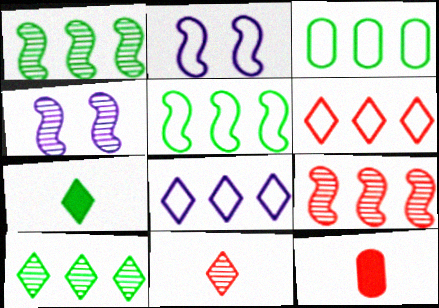[[2, 10, 12]]